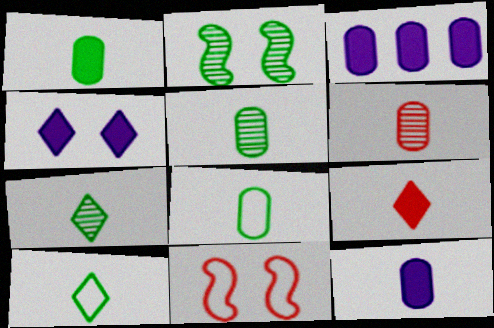[[1, 5, 8], 
[3, 7, 11], 
[6, 8, 12]]